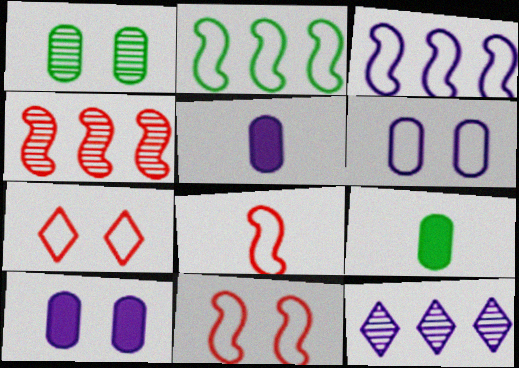[[9, 11, 12]]